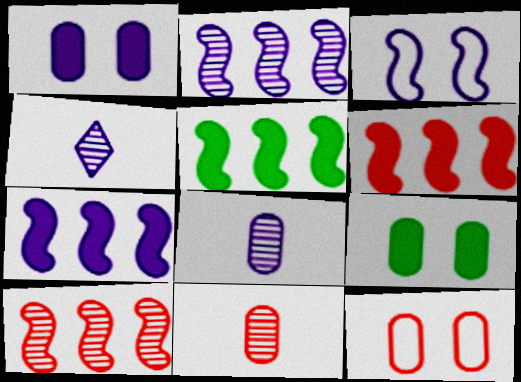[[4, 5, 12], 
[5, 6, 7]]